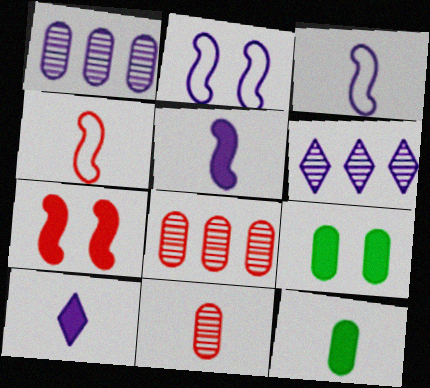[[1, 2, 10], 
[4, 6, 9]]